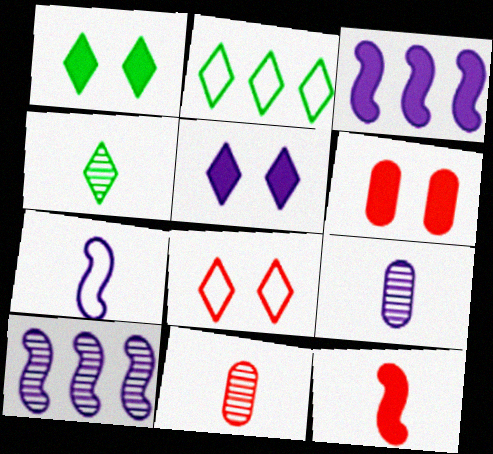[[1, 2, 4]]